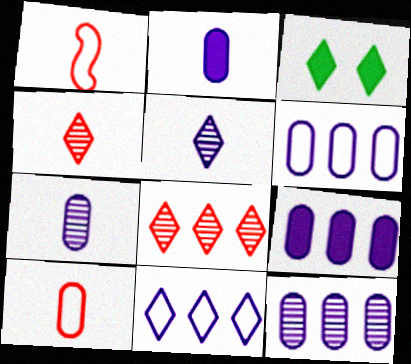[[1, 3, 12], 
[3, 4, 11], 
[6, 9, 12]]